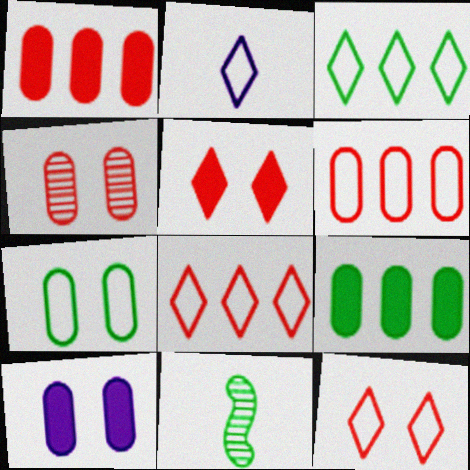[[2, 3, 12], 
[4, 7, 10], 
[8, 10, 11]]